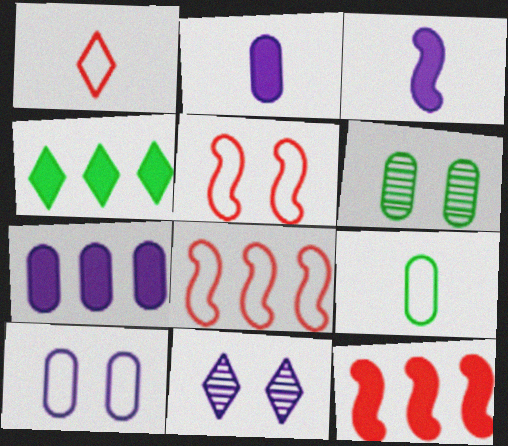[[1, 4, 11], 
[4, 7, 12], 
[9, 11, 12]]